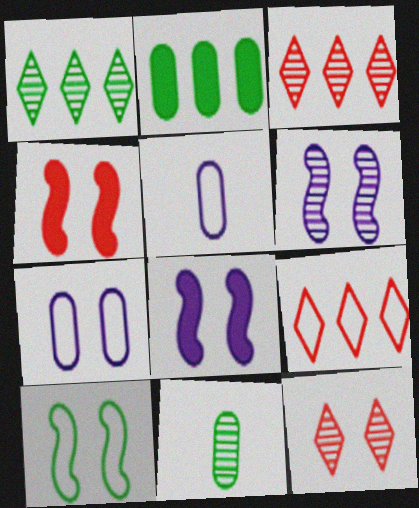[[1, 4, 5], 
[3, 6, 11], 
[4, 6, 10], 
[5, 9, 10], 
[8, 9, 11]]